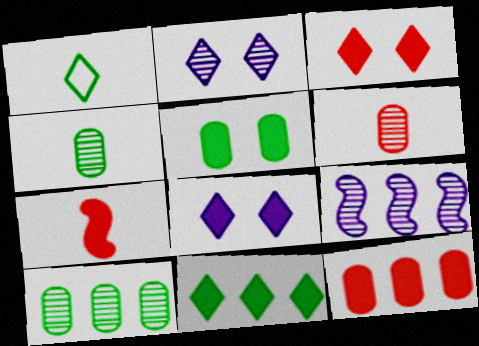[[3, 7, 12]]